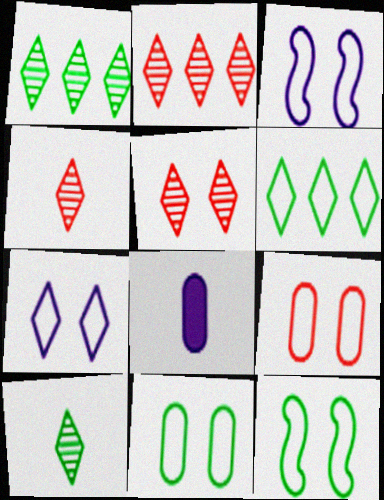[[2, 4, 5], 
[2, 8, 12], 
[7, 9, 12]]